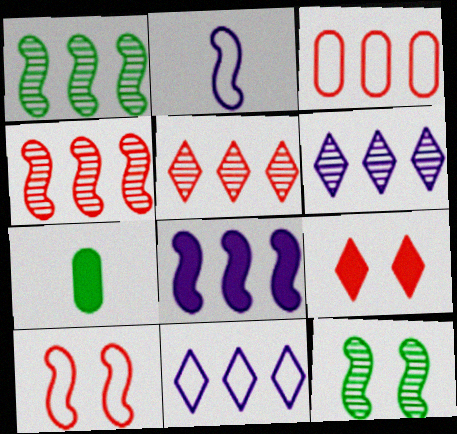[[6, 7, 10], 
[7, 8, 9]]